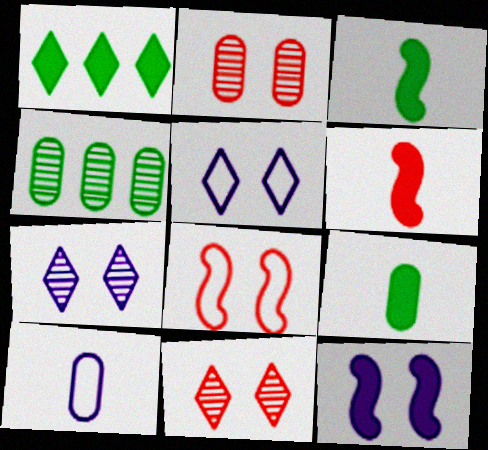[[4, 5, 6]]